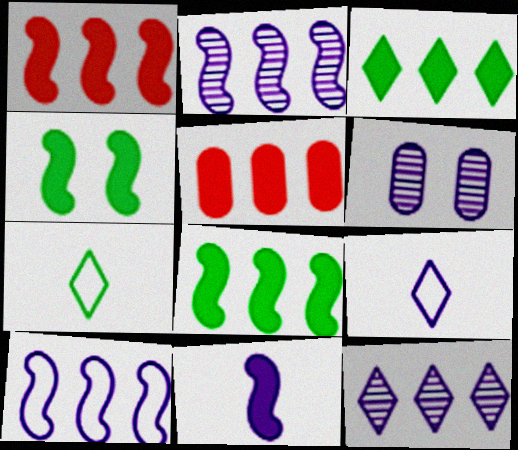[[1, 4, 11], 
[1, 6, 7]]